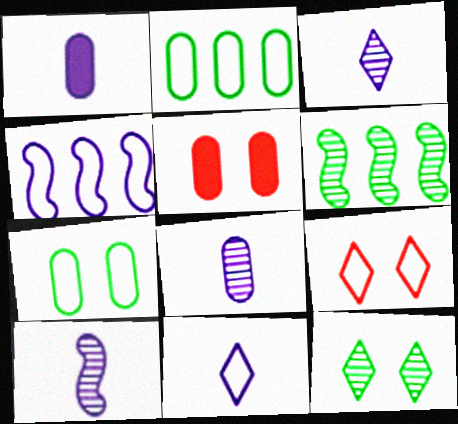[[1, 6, 9], 
[1, 10, 11], 
[2, 5, 8], 
[3, 8, 10], 
[5, 6, 11]]